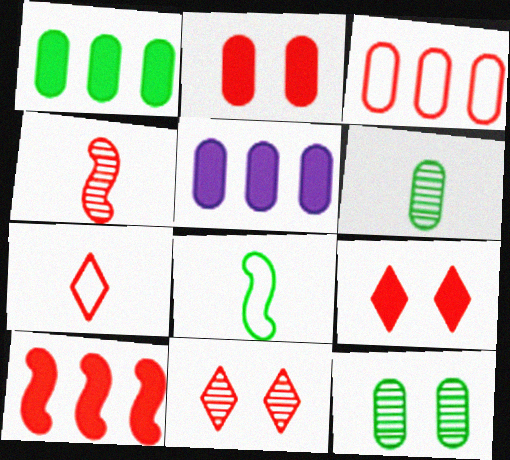[[3, 4, 9], 
[5, 8, 11]]